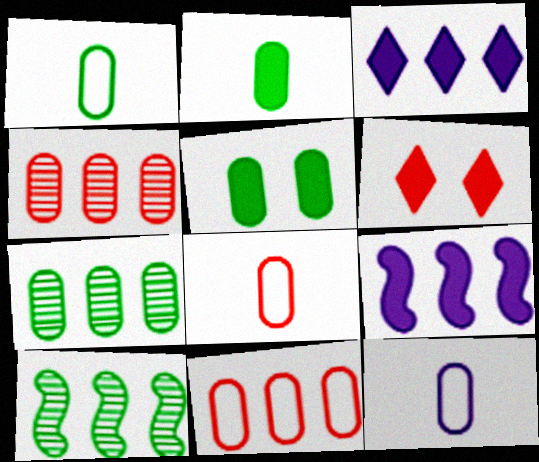[[1, 5, 7], 
[1, 8, 12], 
[2, 6, 9], 
[3, 10, 11], 
[4, 5, 12], 
[6, 10, 12]]